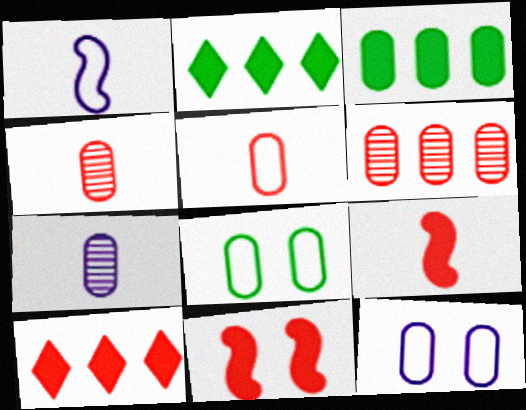[[3, 4, 12]]